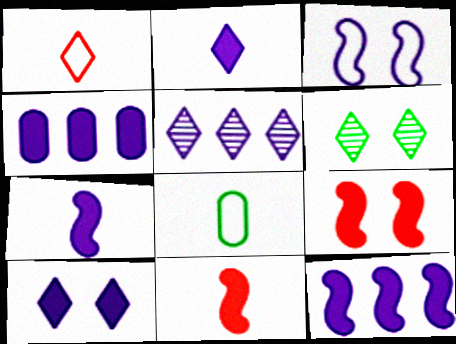[[4, 7, 10], 
[5, 8, 9]]